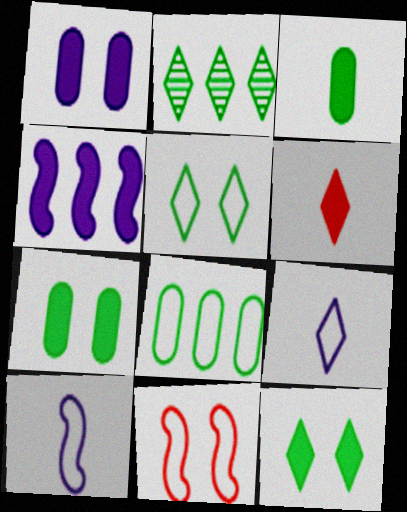[[4, 6, 7], 
[8, 9, 11]]